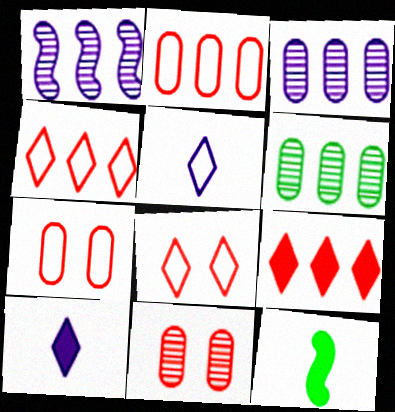[[3, 8, 12]]